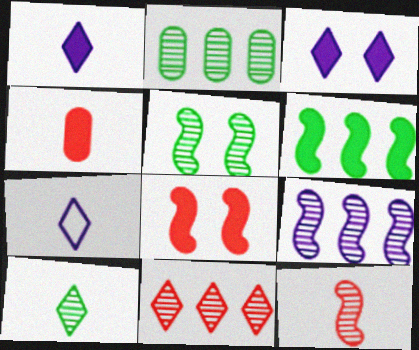[[2, 5, 10], 
[2, 7, 8], 
[2, 9, 11], 
[3, 4, 6], 
[5, 9, 12]]